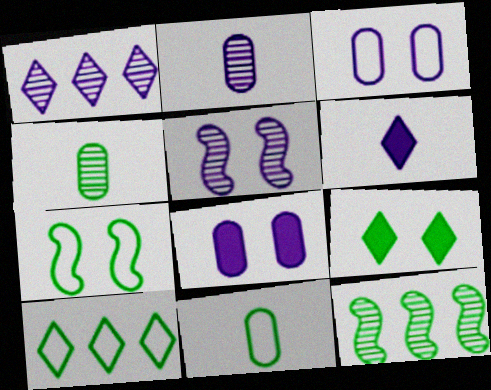[[1, 2, 5], 
[7, 10, 11], 
[9, 11, 12]]